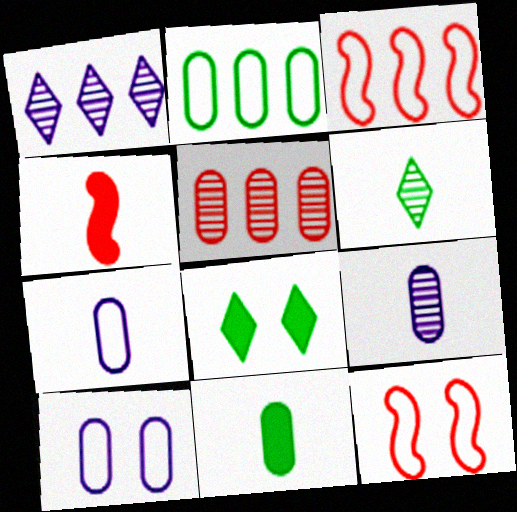[[1, 11, 12], 
[3, 8, 9], 
[4, 6, 7], 
[5, 10, 11]]